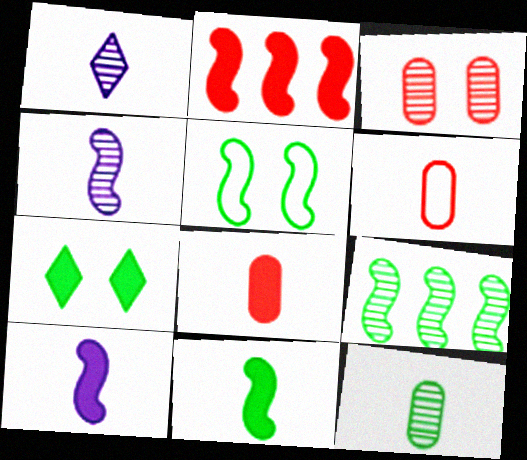[[1, 3, 9], 
[1, 6, 11], 
[2, 4, 5], 
[5, 9, 11]]